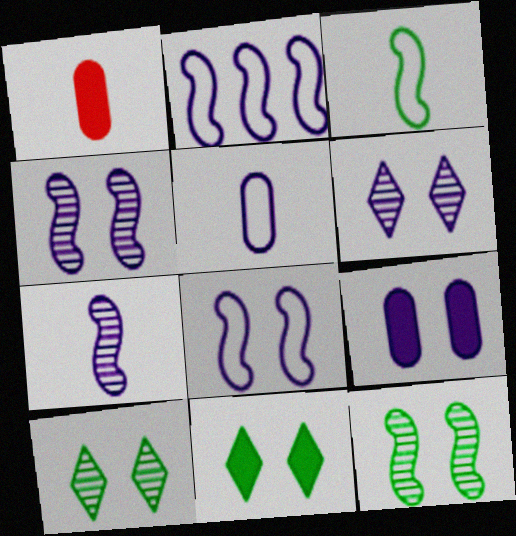[[1, 2, 10], 
[6, 8, 9]]